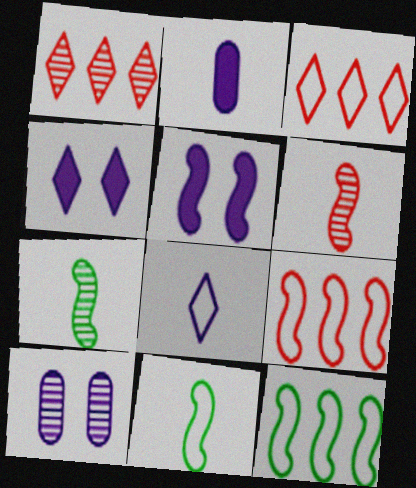[[1, 7, 10], 
[5, 6, 12], 
[5, 7, 9]]